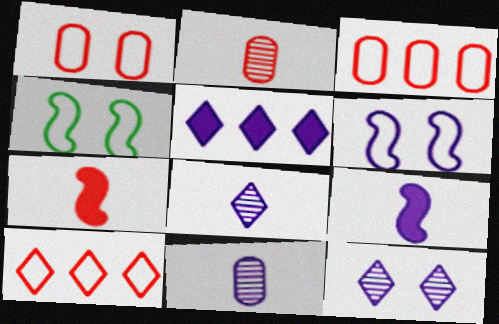[[2, 4, 5], 
[5, 6, 11]]